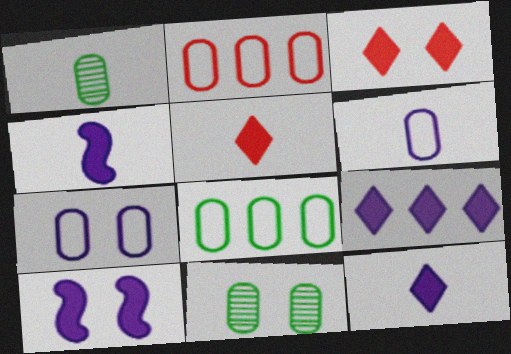[]